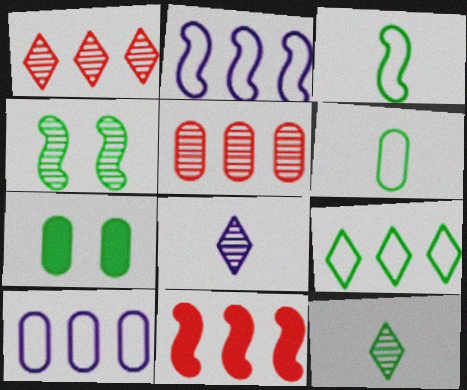[[4, 5, 8]]